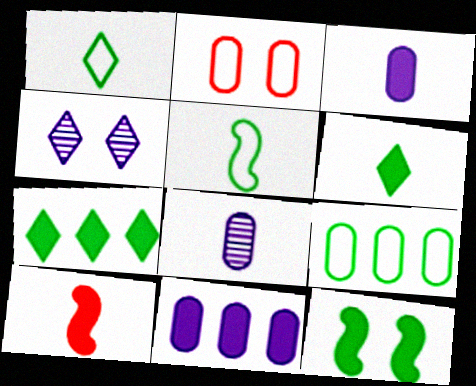[[1, 8, 10], 
[2, 4, 12], 
[3, 6, 10], 
[4, 9, 10]]